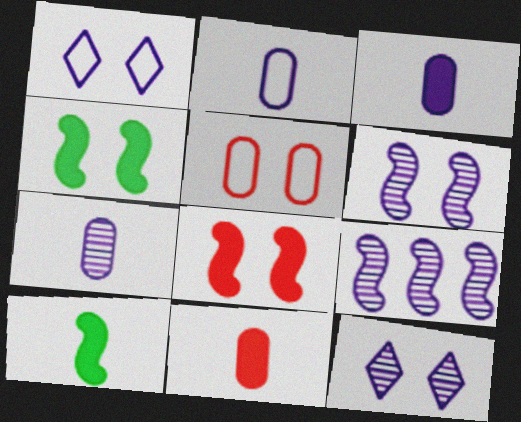[[1, 3, 9], 
[2, 3, 7], 
[4, 5, 12], 
[7, 9, 12]]